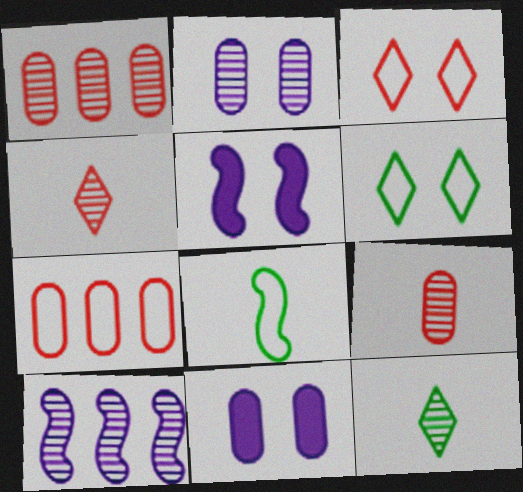[[5, 7, 12]]